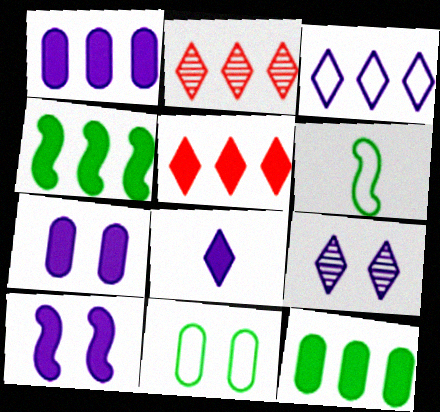[[1, 4, 5], 
[1, 8, 10], 
[2, 6, 7], 
[3, 8, 9]]